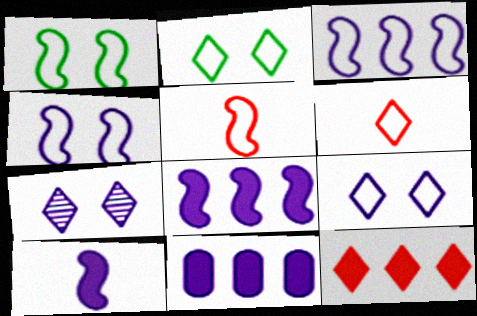[[1, 3, 5]]